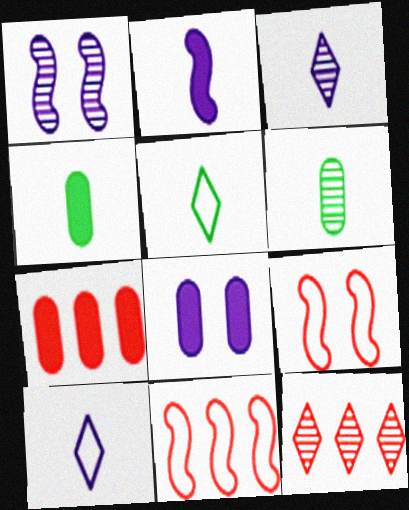[[1, 5, 7], 
[1, 6, 12], 
[4, 7, 8], 
[7, 11, 12]]